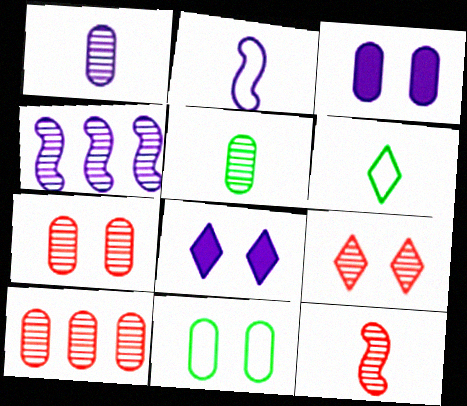[[3, 7, 11], 
[4, 5, 9], 
[9, 10, 12]]